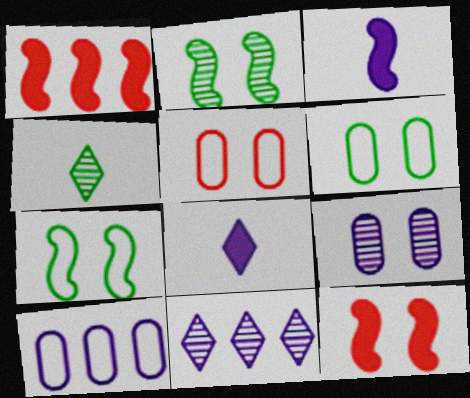[[4, 10, 12]]